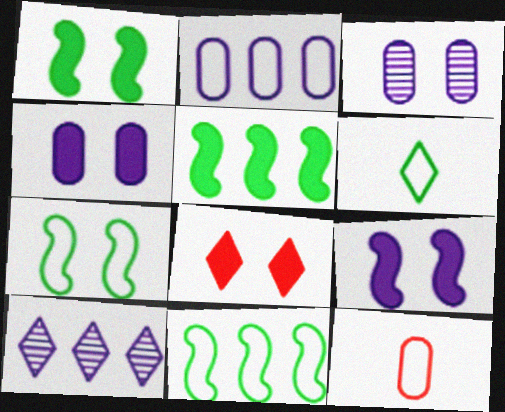[[1, 4, 8], 
[1, 10, 12], 
[3, 7, 8], 
[6, 8, 10]]